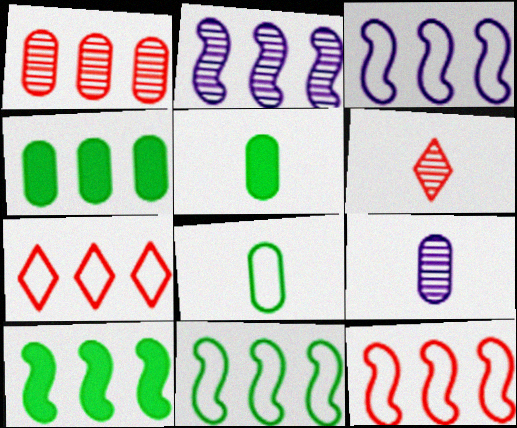[[2, 4, 7], 
[2, 10, 12], 
[3, 11, 12]]